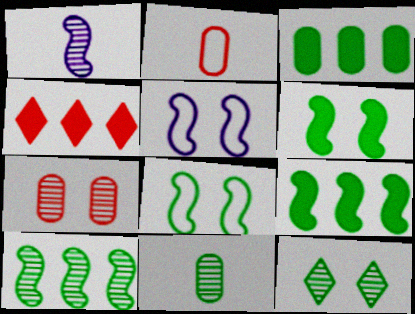[[4, 5, 11], 
[10, 11, 12]]